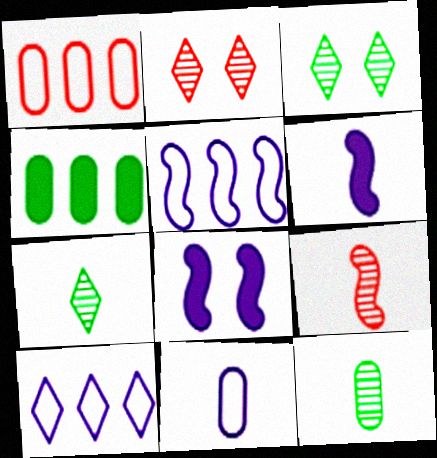[[1, 3, 6], 
[1, 7, 8]]